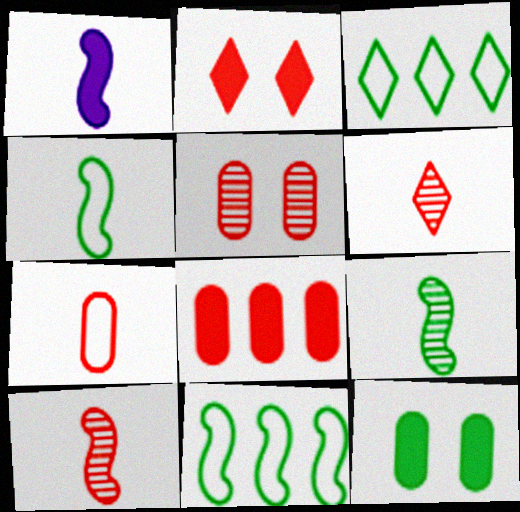[[1, 3, 5], 
[1, 4, 10], 
[3, 9, 12], 
[5, 7, 8]]